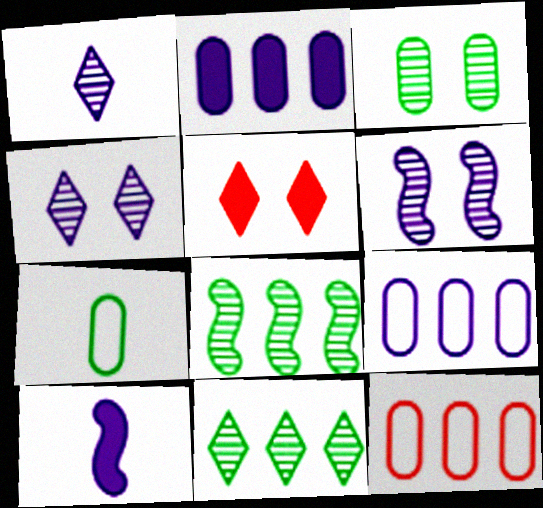[[4, 9, 10]]